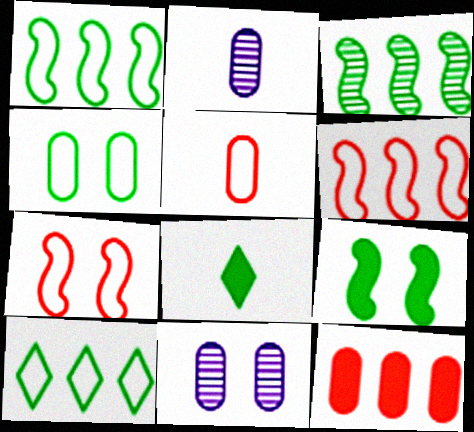[[2, 4, 12], 
[3, 4, 8], 
[6, 8, 11]]